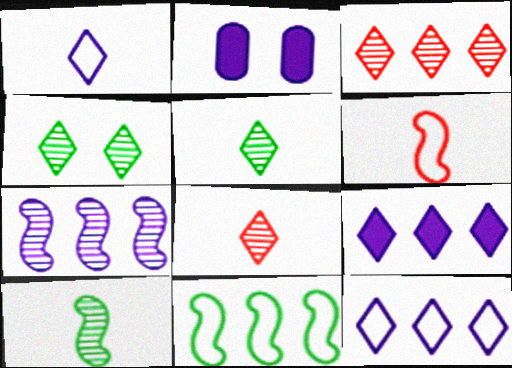[[1, 2, 7], 
[2, 8, 11]]